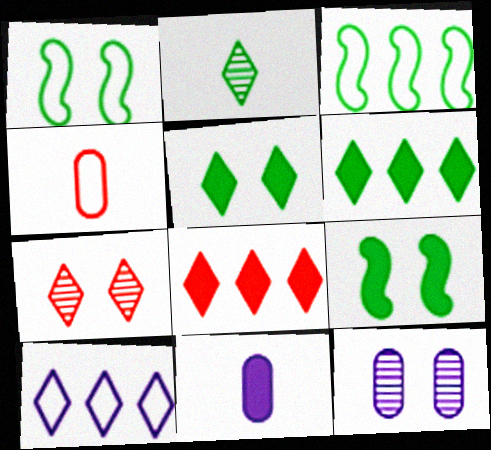[[1, 4, 10], 
[3, 7, 11], 
[8, 9, 11]]